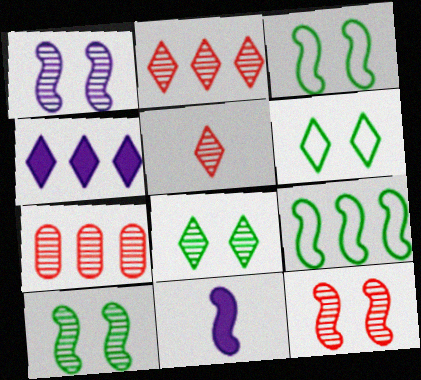[[1, 10, 12], 
[4, 5, 6], 
[4, 7, 9], 
[5, 7, 12], 
[6, 7, 11], 
[9, 11, 12]]